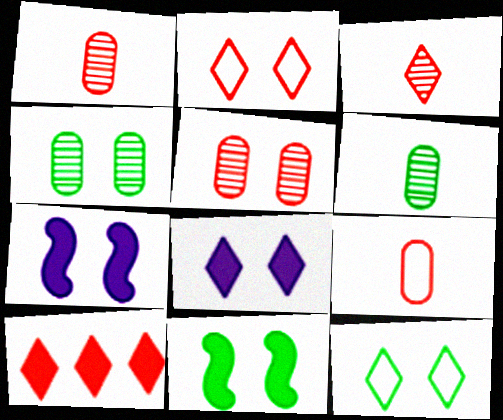[[2, 3, 10], 
[2, 4, 7], 
[4, 11, 12], 
[5, 7, 12]]